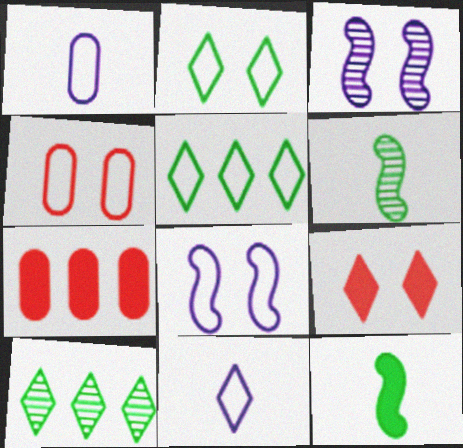[[2, 4, 8], 
[9, 10, 11]]